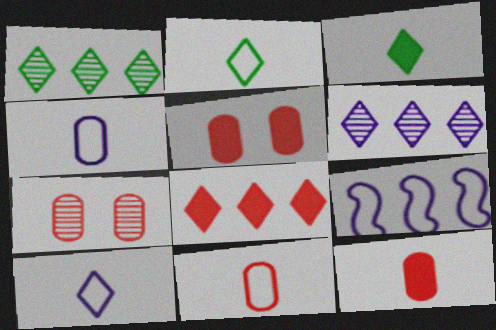[[3, 7, 9]]